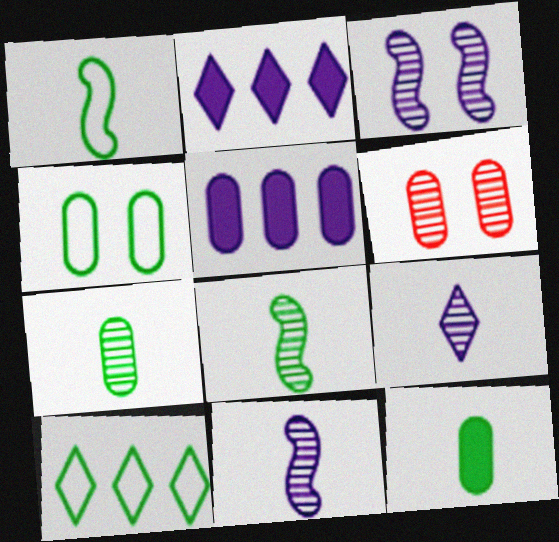[[1, 2, 6], 
[1, 4, 10]]